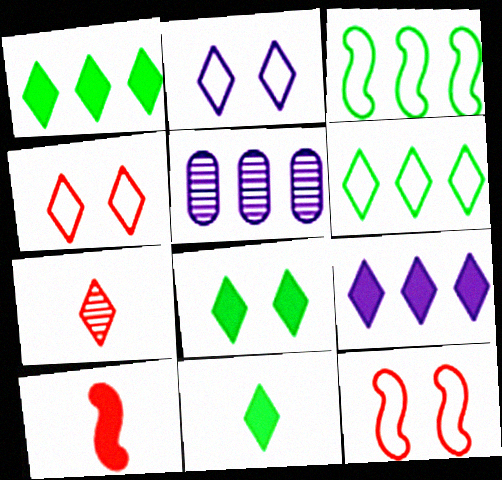[[1, 2, 7], 
[1, 8, 11], 
[5, 11, 12]]